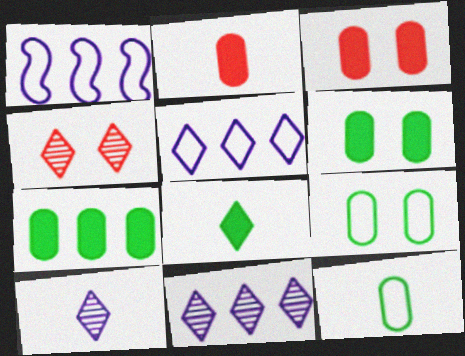[[4, 5, 8]]